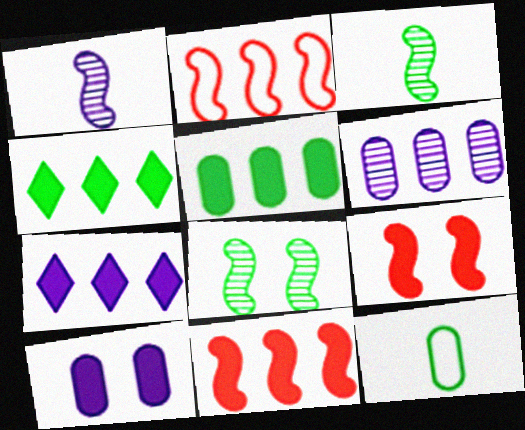[[2, 4, 6], 
[4, 8, 12], 
[5, 7, 11]]